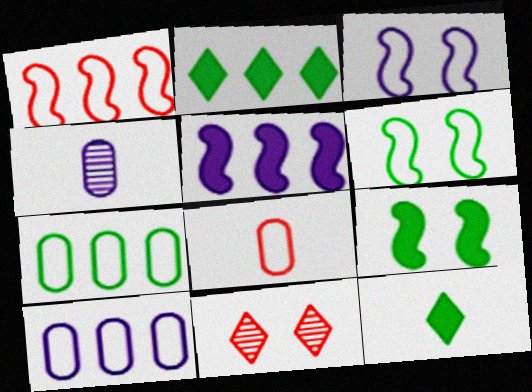[]